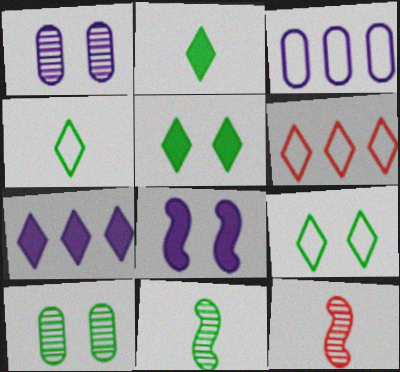[[3, 5, 12]]